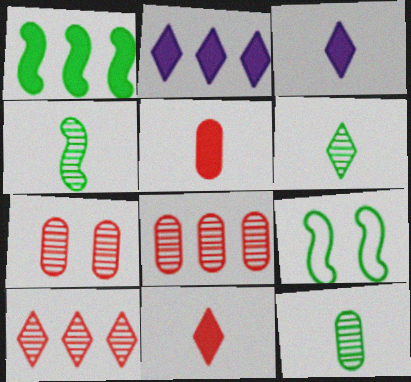[[1, 4, 9], 
[3, 8, 9], 
[4, 6, 12]]